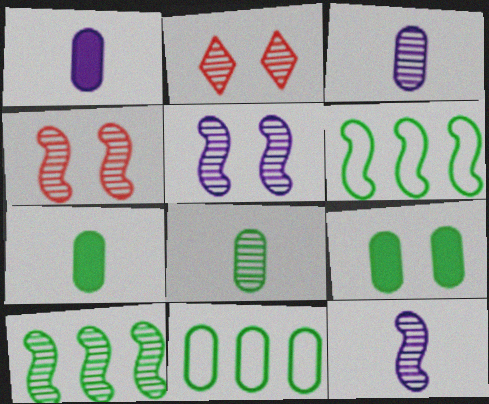[[1, 2, 6], 
[2, 3, 10], 
[4, 10, 12], 
[8, 9, 11]]